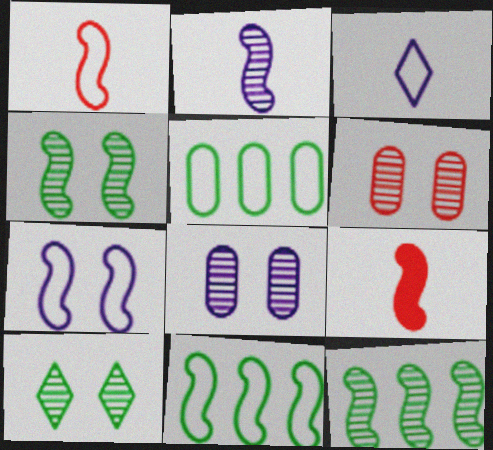[[1, 7, 11], 
[7, 9, 12]]